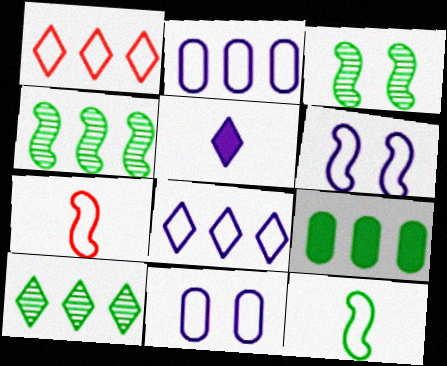[[1, 11, 12]]